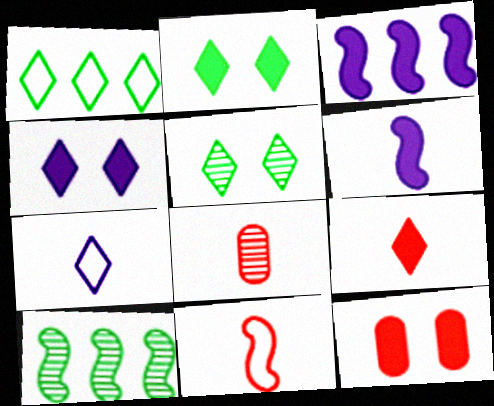[[7, 10, 12], 
[8, 9, 11]]